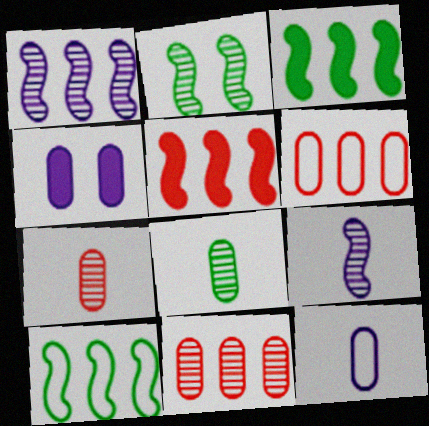[[1, 5, 10], 
[4, 6, 8]]